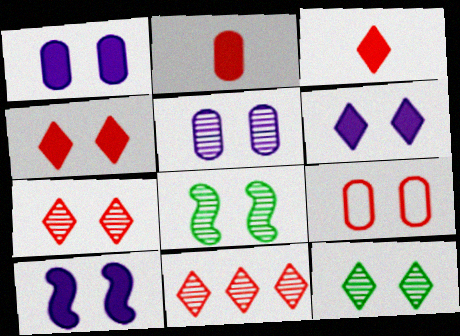[[1, 6, 10], 
[5, 7, 8], 
[6, 8, 9], 
[9, 10, 12]]